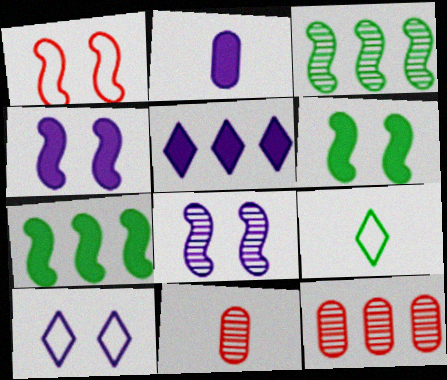[[1, 6, 8], 
[2, 4, 5], 
[4, 9, 12], 
[7, 10, 11]]